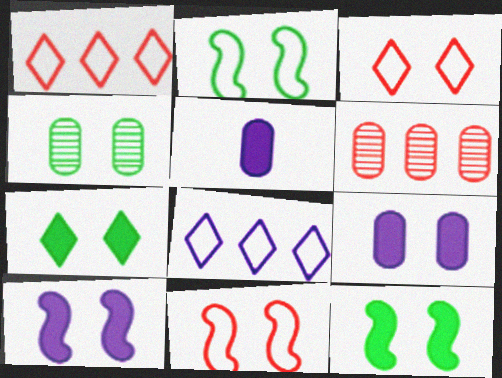[[2, 4, 7], 
[3, 4, 10]]